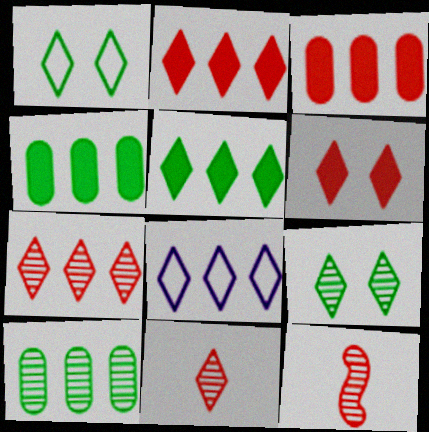[[5, 7, 8]]